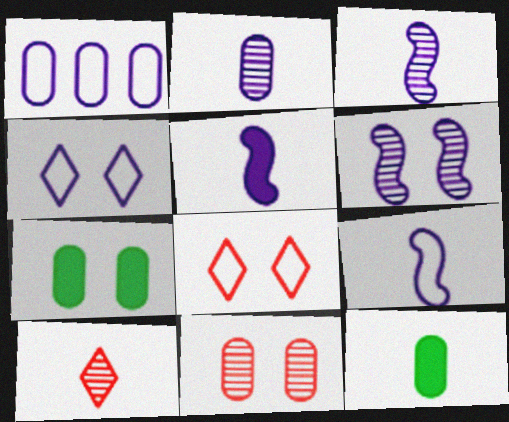[[1, 4, 9], 
[1, 11, 12], 
[3, 5, 9], 
[6, 7, 8], 
[9, 10, 12]]